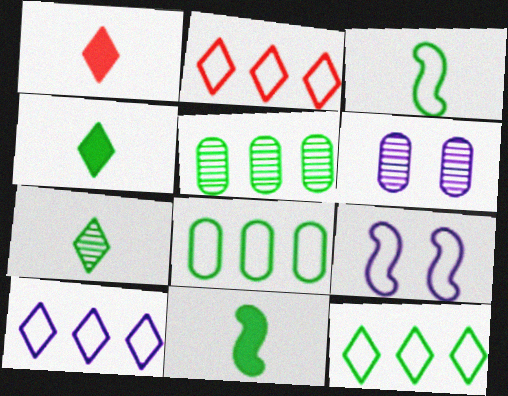[[1, 5, 9], 
[2, 6, 11], 
[2, 10, 12]]